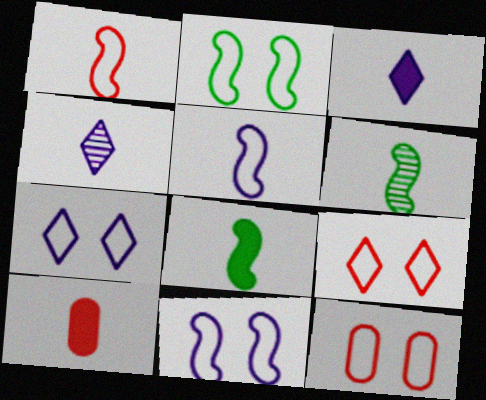[[2, 7, 12], 
[3, 8, 10]]